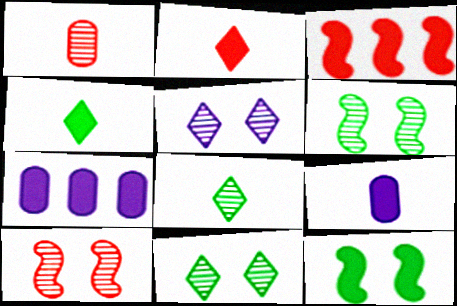[[2, 7, 12]]